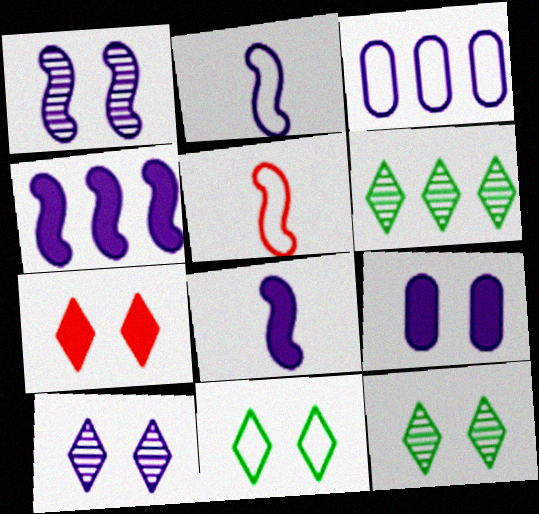[[1, 2, 4], 
[3, 5, 11], 
[3, 8, 10], 
[5, 6, 9], 
[7, 10, 11]]